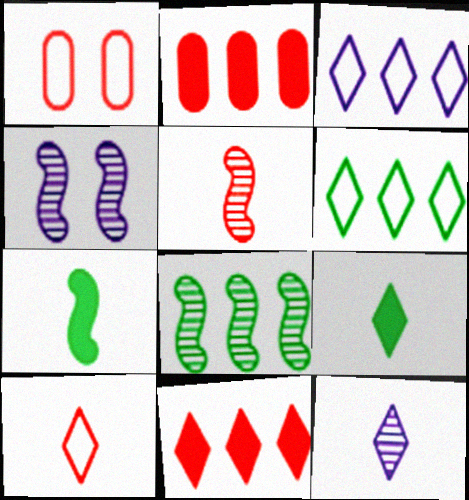[[1, 5, 11], 
[2, 3, 8], 
[4, 5, 8], 
[9, 10, 12]]